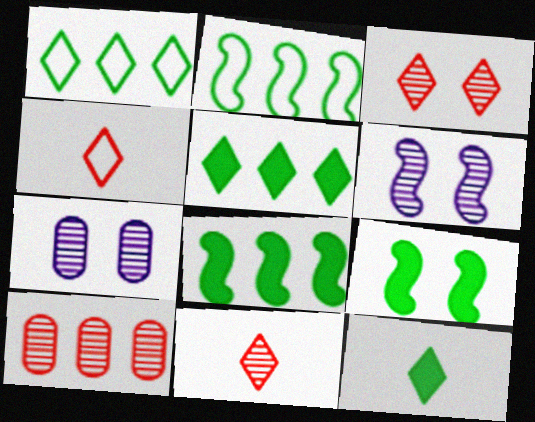[[4, 7, 8]]